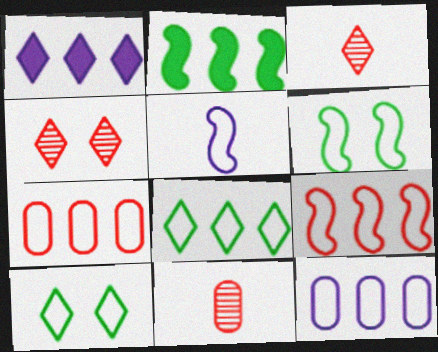[[1, 3, 10], 
[1, 6, 11], 
[5, 6, 9], 
[5, 7, 10], 
[8, 9, 12]]